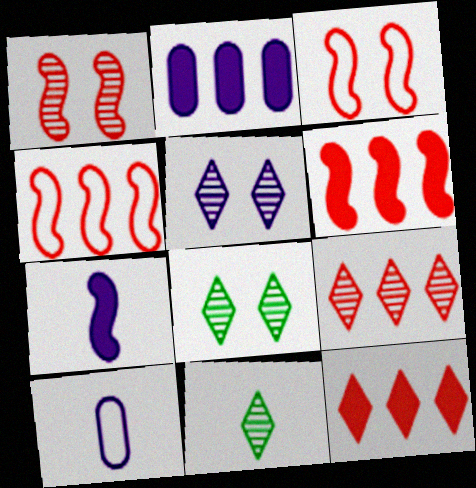[[2, 3, 11], 
[5, 9, 11], 
[6, 8, 10]]